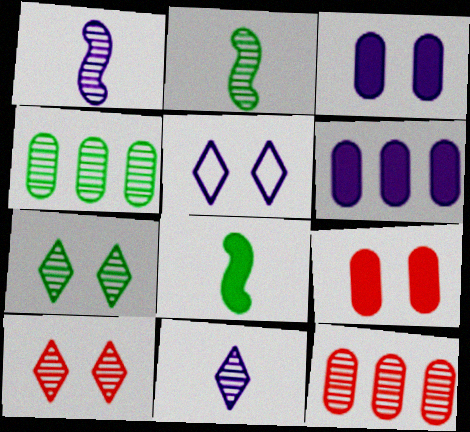[[1, 4, 10], 
[1, 5, 6], 
[1, 7, 12], 
[2, 4, 7], 
[5, 8, 12]]